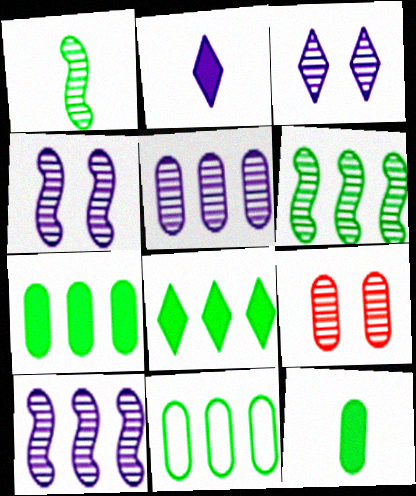[[6, 8, 11]]